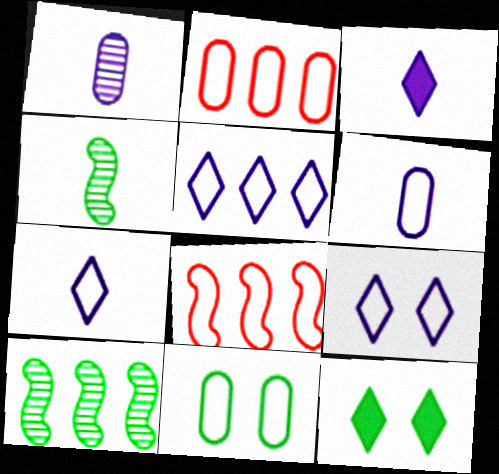[[1, 8, 12], 
[2, 6, 11], 
[5, 7, 9], 
[7, 8, 11]]